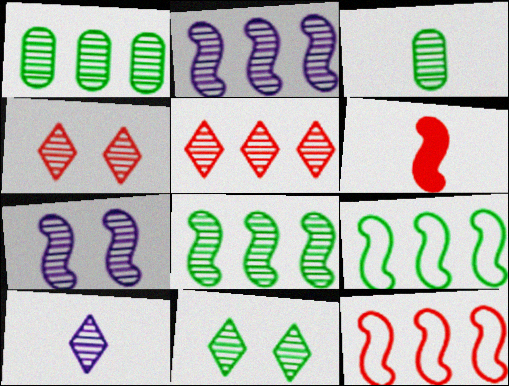[[1, 2, 5], 
[2, 3, 4], 
[3, 5, 7], 
[3, 8, 11], 
[5, 10, 11], 
[6, 7, 9]]